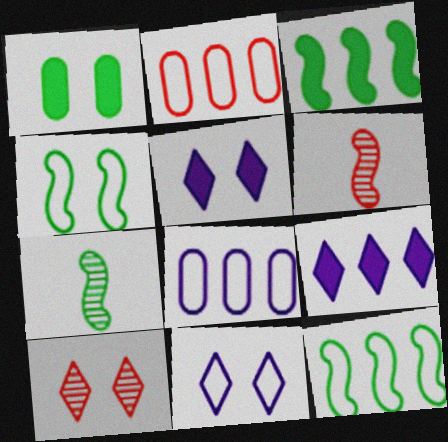[[2, 5, 7], 
[3, 4, 7]]